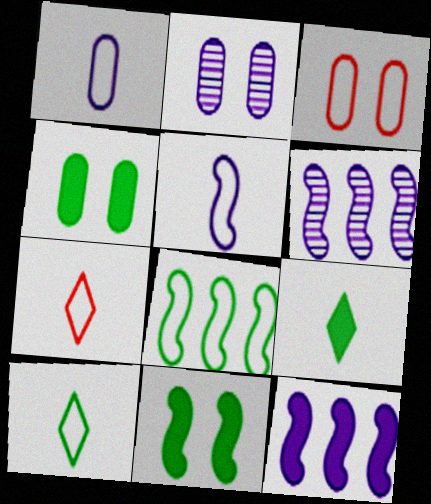[[2, 3, 4], 
[3, 6, 9], 
[4, 6, 7]]